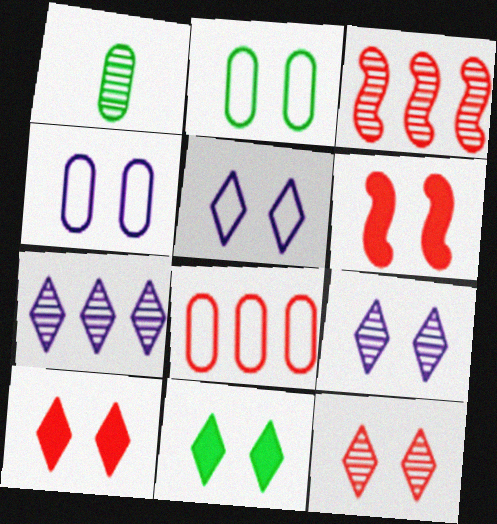[[1, 3, 9], 
[2, 6, 9], 
[5, 11, 12]]